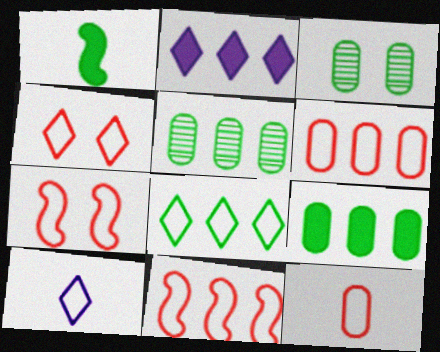[[1, 3, 8], 
[2, 5, 11], 
[4, 8, 10], 
[4, 11, 12]]